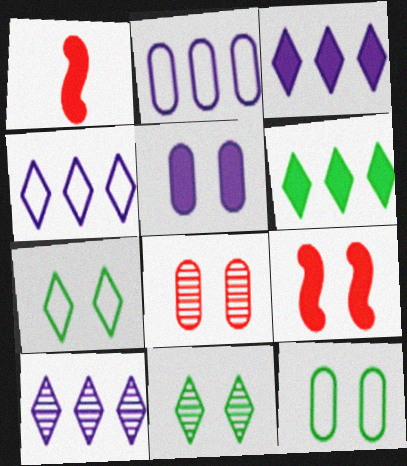[[1, 2, 11], 
[1, 5, 6], 
[1, 10, 12], 
[3, 4, 10], 
[5, 8, 12]]